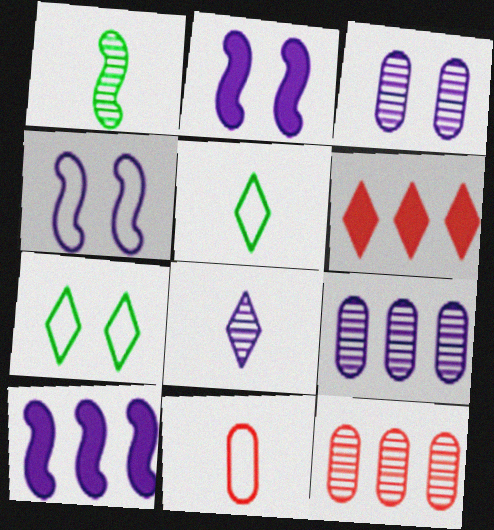[[2, 5, 12], 
[6, 7, 8]]